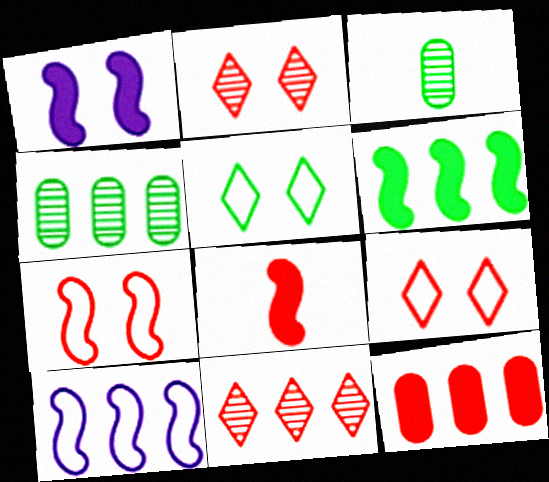[[1, 6, 8], 
[3, 5, 6]]